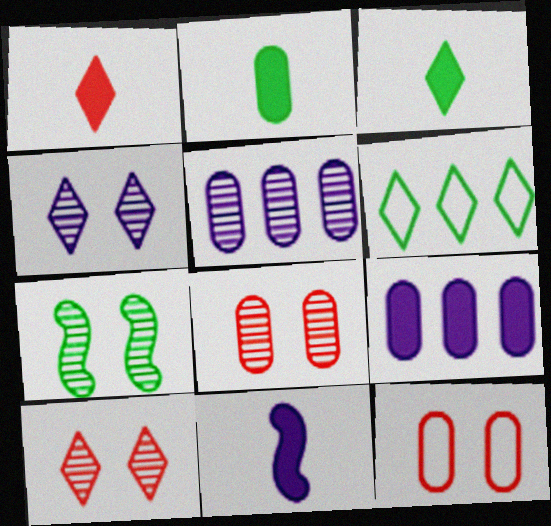[[1, 2, 11], 
[1, 4, 6], 
[2, 5, 12], 
[2, 6, 7], 
[4, 7, 8], 
[6, 8, 11]]